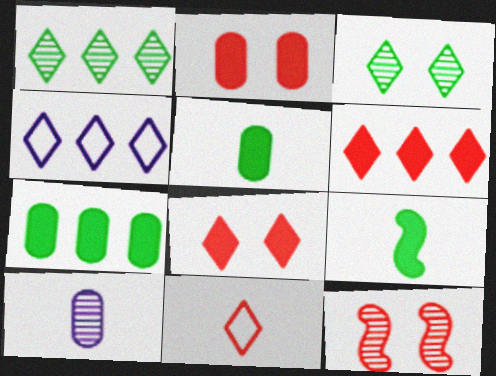[[1, 4, 6], 
[1, 10, 12], 
[4, 5, 12], 
[9, 10, 11]]